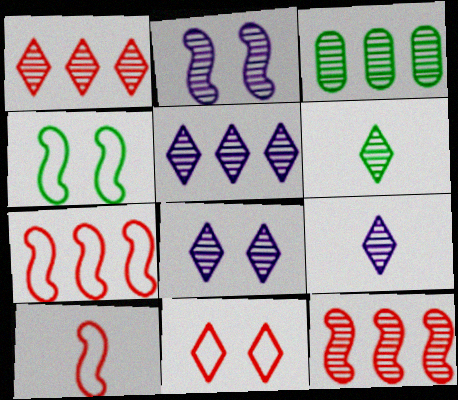[[1, 6, 8], 
[3, 5, 12], 
[5, 8, 9]]